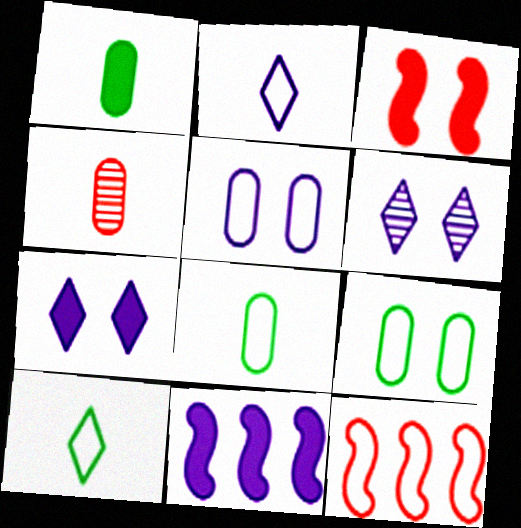[[1, 6, 12], 
[2, 9, 12], 
[3, 6, 9], 
[5, 10, 12]]